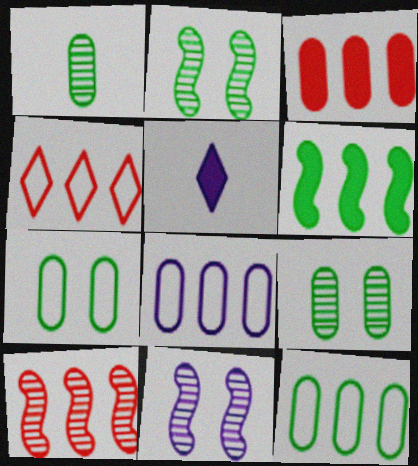[[3, 4, 10], 
[5, 7, 10], 
[5, 8, 11]]